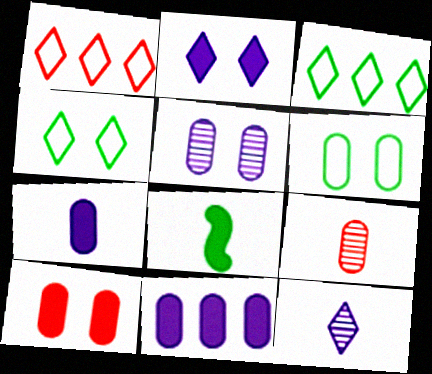[[1, 5, 8], 
[5, 6, 10], 
[6, 9, 11]]